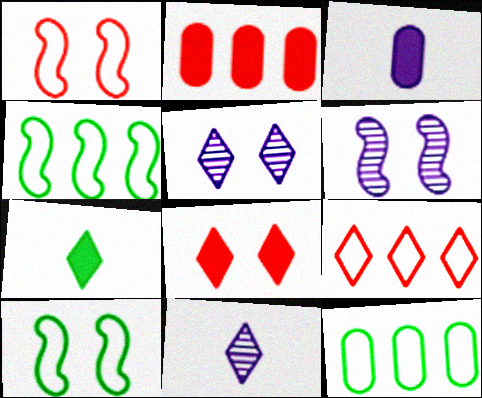[[2, 10, 11], 
[5, 7, 9]]